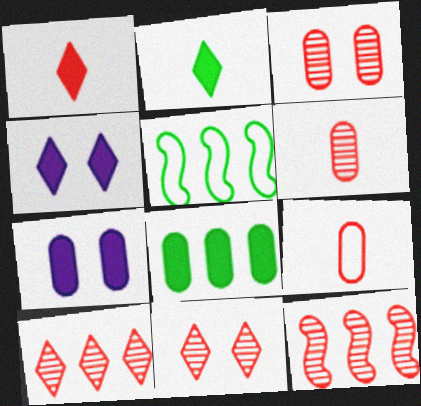[[4, 5, 6], 
[6, 11, 12]]